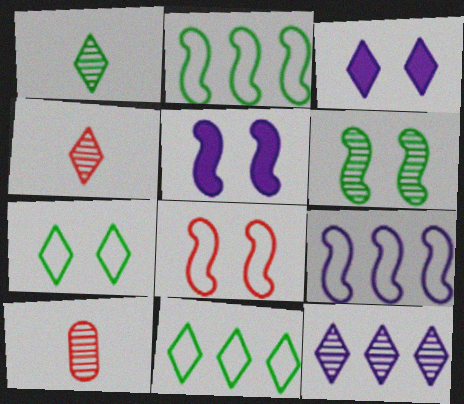[[2, 3, 10], 
[3, 4, 11], 
[5, 6, 8], 
[5, 10, 11], 
[6, 10, 12]]